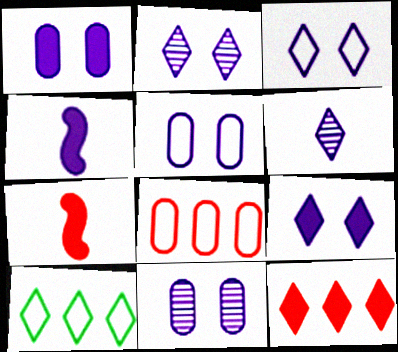[[1, 5, 11], 
[2, 3, 9], 
[7, 10, 11]]